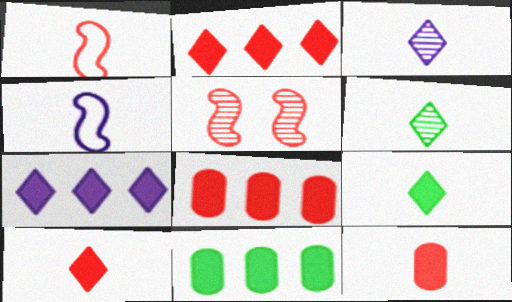[[4, 6, 12]]